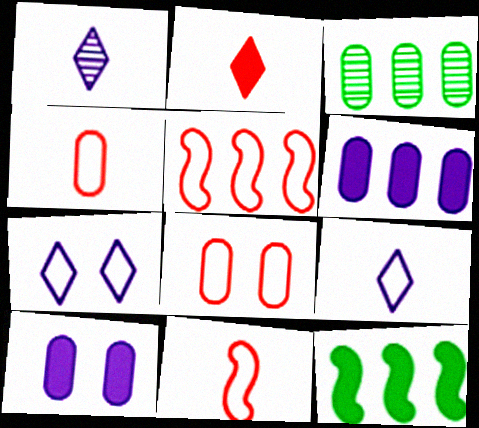[[1, 8, 12], 
[2, 10, 12], 
[3, 4, 10]]